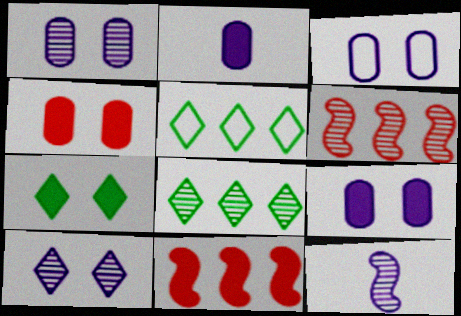[[1, 3, 9], 
[2, 7, 11], 
[4, 5, 12]]